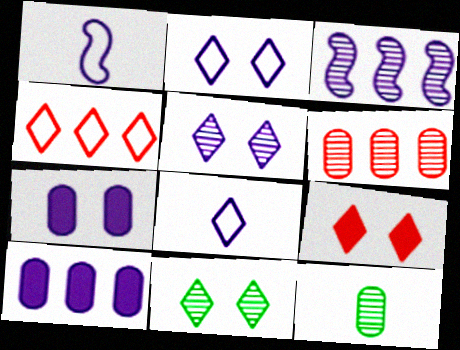[[1, 5, 10], 
[2, 9, 11], 
[3, 7, 8]]